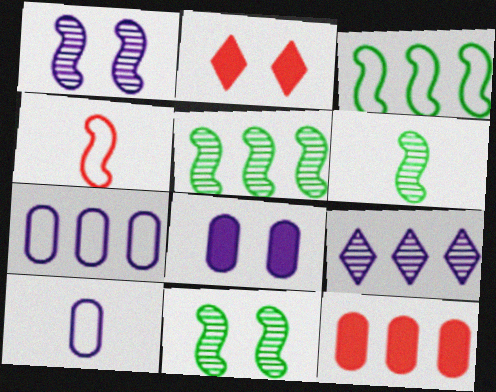[[2, 5, 10], 
[2, 6, 7], 
[3, 9, 12], 
[5, 6, 11]]